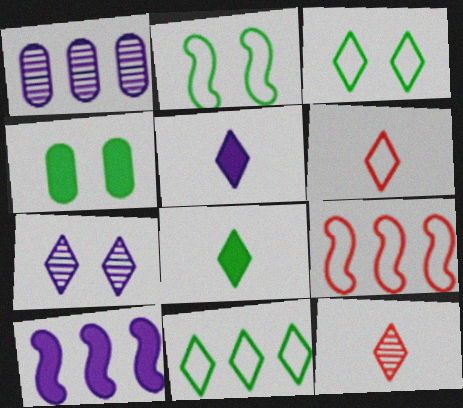[]